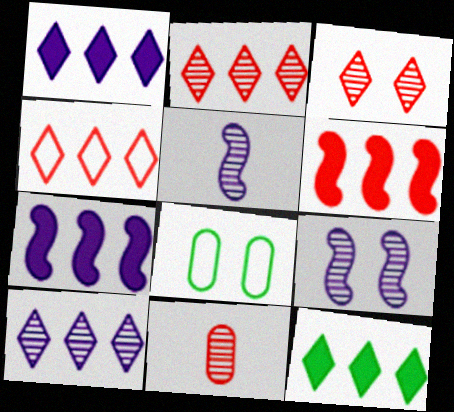[[4, 10, 12]]